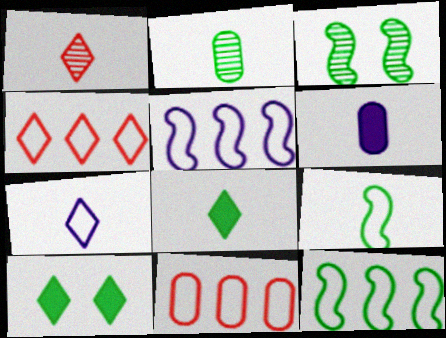[[1, 6, 9], 
[1, 7, 8], 
[2, 8, 9], 
[2, 10, 12], 
[3, 4, 6]]